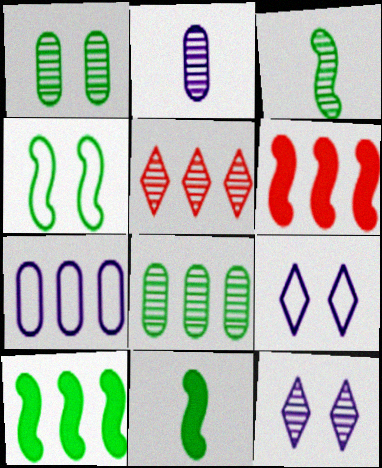[[3, 4, 10], 
[5, 7, 10]]